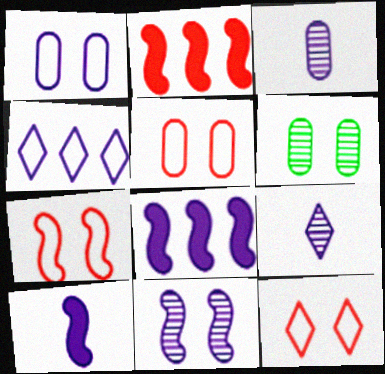[[1, 8, 9], 
[5, 7, 12]]